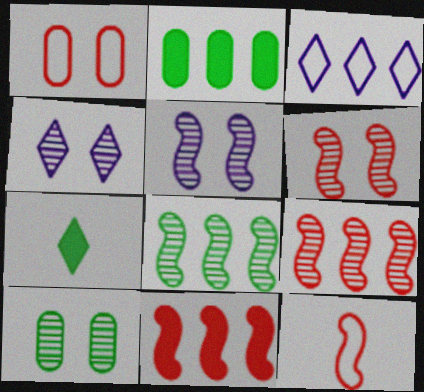[[2, 3, 9], 
[2, 4, 12], 
[4, 6, 10], 
[6, 11, 12]]